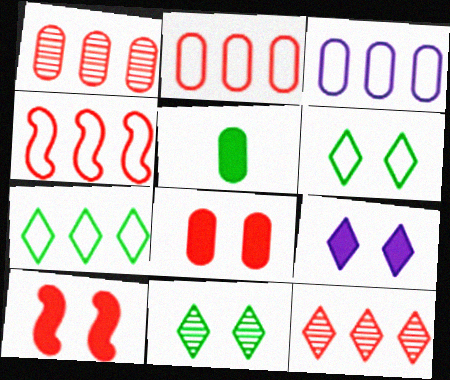[[3, 4, 7]]